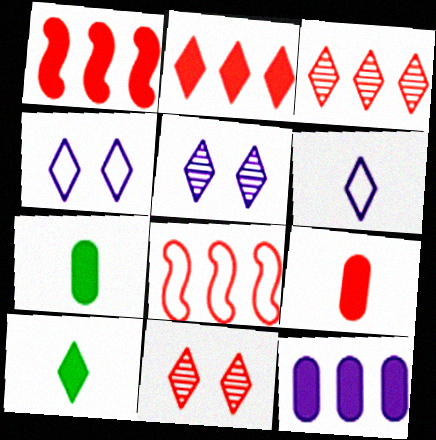[[3, 4, 10], 
[5, 7, 8], 
[8, 9, 11]]